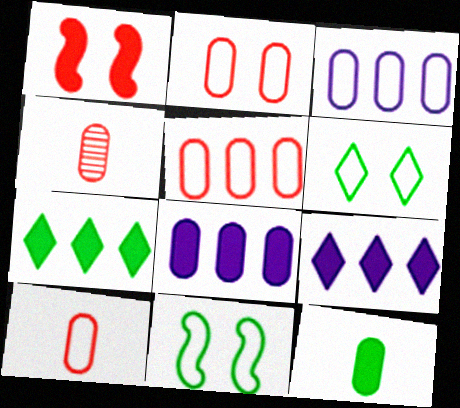[[1, 9, 12], 
[2, 5, 10], 
[4, 9, 11]]